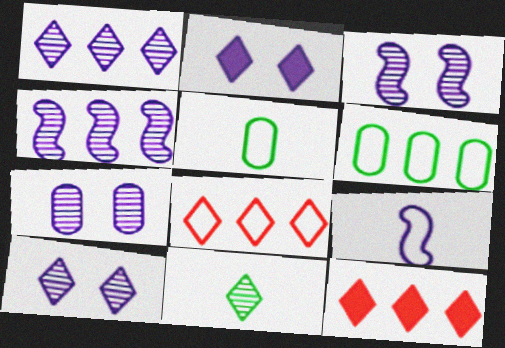[[2, 8, 11], 
[3, 5, 12], 
[3, 7, 10], 
[4, 6, 12]]